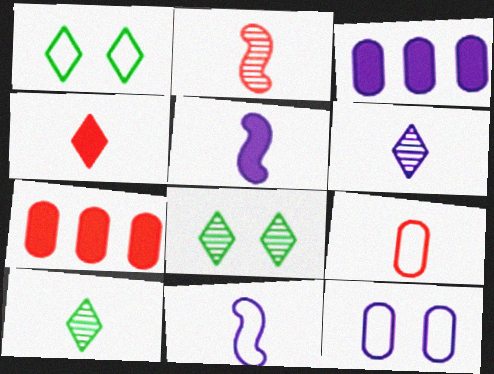[[1, 2, 3], 
[2, 4, 9], 
[5, 9, 10], 
[7, 8, 11]]